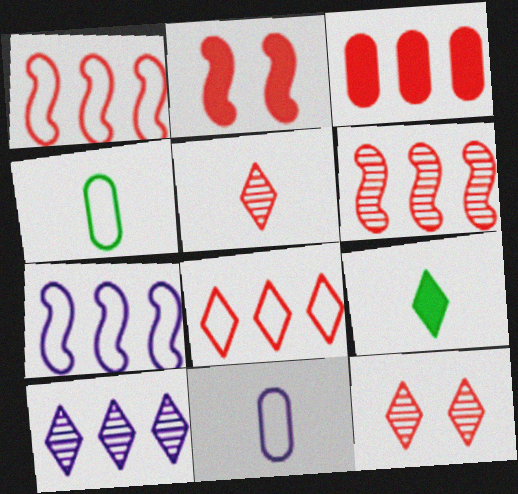[[2, 4, 10], 
[3, 6, 8]]